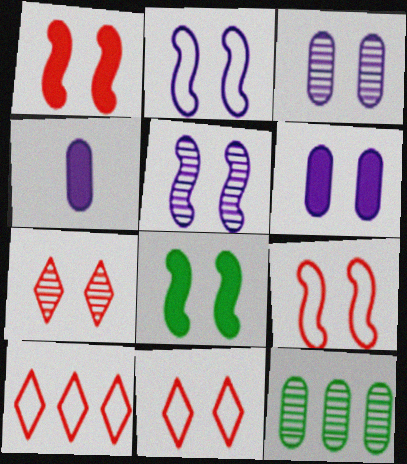[[3, 8, 11], 
[5, 8, 9]]